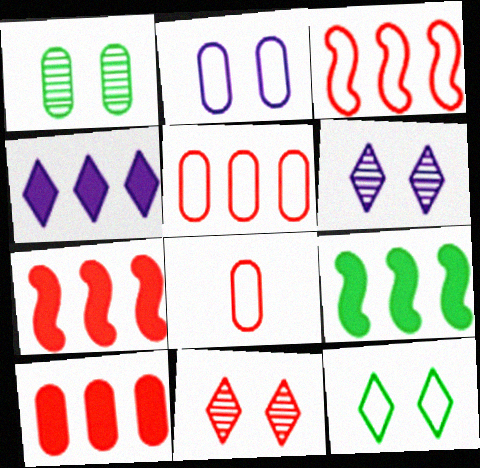[[4, 9, 10], 
[6, 8, 9], 
[7, 8, 11]]